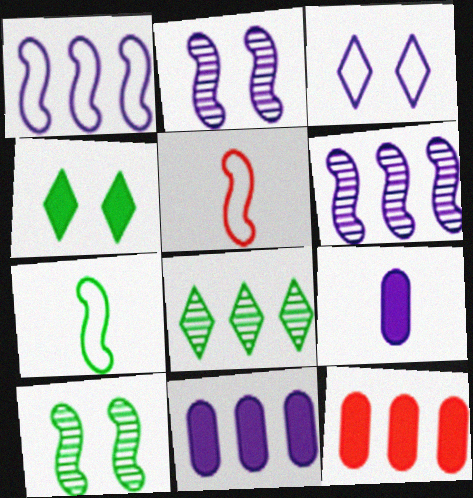[[1, 8, 12], 
[3, 6, 9]]